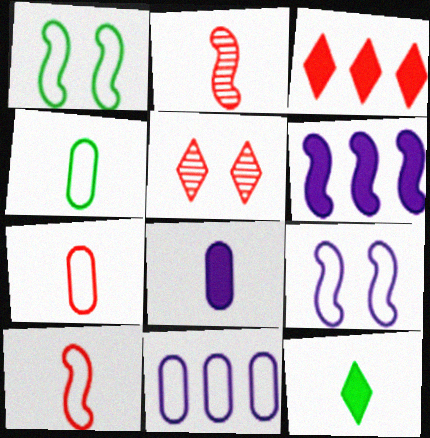[[1, 2, 6], 
[4, 5, 6]]